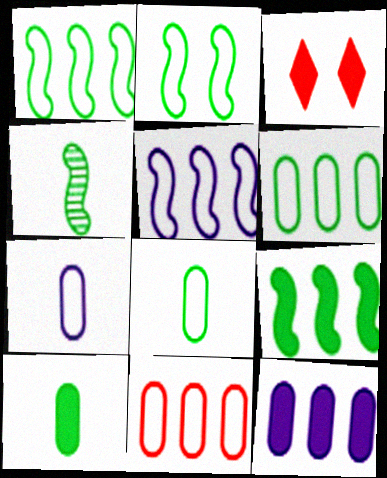[[2, 4, 9]]